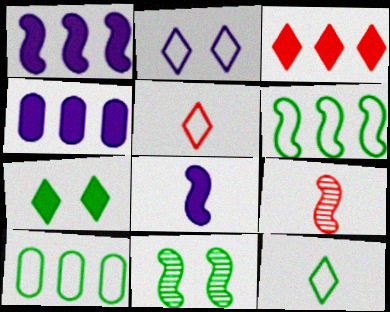[[4, 5, 11]]